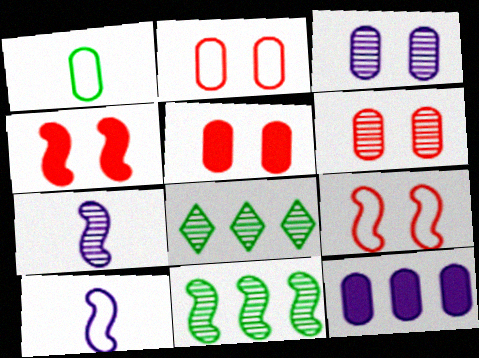[[1, 6, 12], 
[2, 5, 6], 
[4, 10, 11], 
[5, 8, 10], 
[6, 7, 8]]